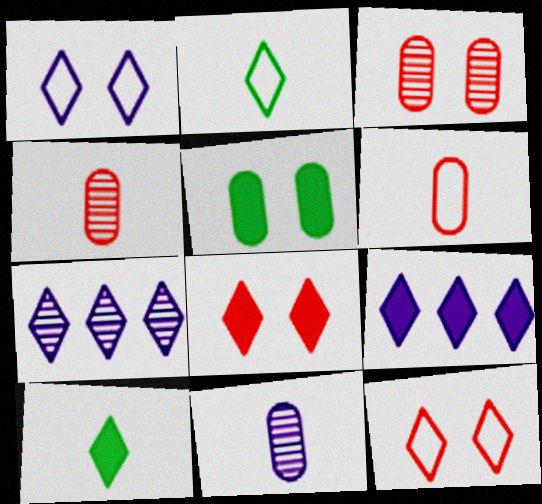[[2, 7, 8], 
[7, 10, 12], 
[8, 9, 10]]